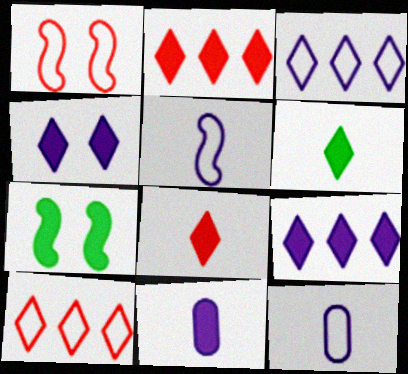[[2, 4, 6], 
[2, 7, 11]]